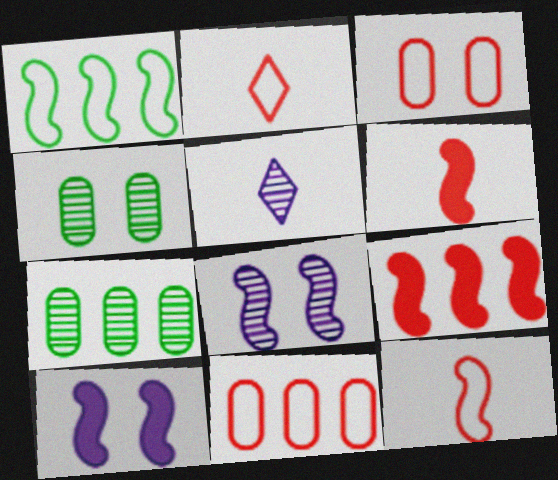[[1, 6, 8], 
[2, 7, 10]]